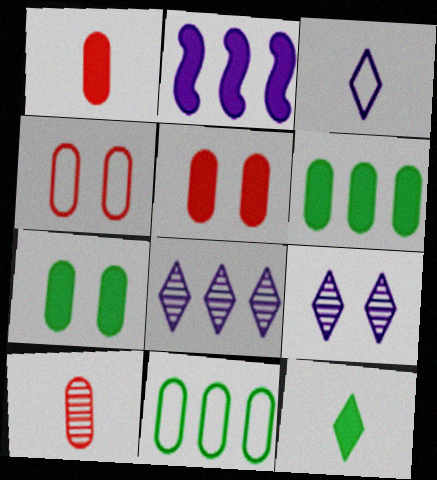[[2, 5, 12]]